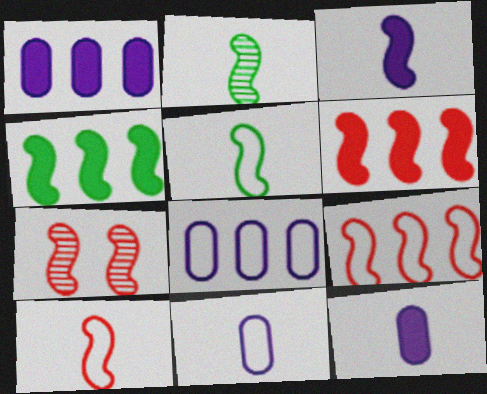[[2, 3, 10], 
[6, 7, 10]]